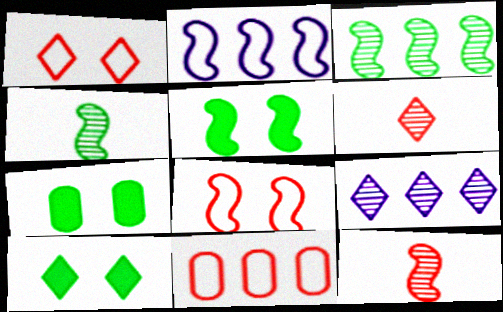[[2, 5, 12], 
[2, 6, 7], 
[5, 7, 10]]